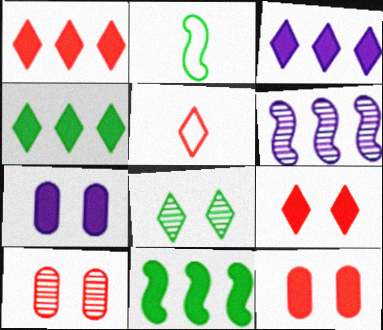[[1, 3, 4], 
[2, 3, 10], 
[3, 5, 8]]